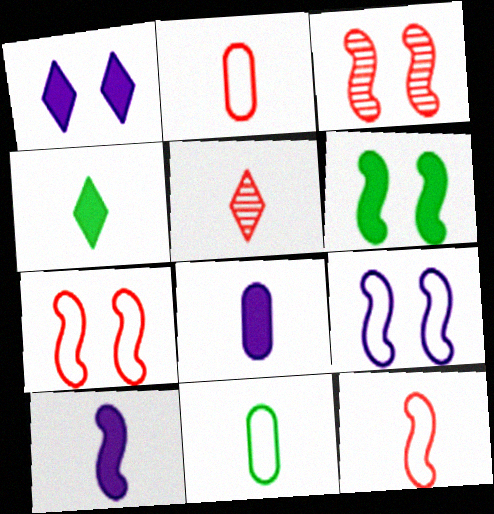[[3, 6, 9], 
[5, 10, 11]]